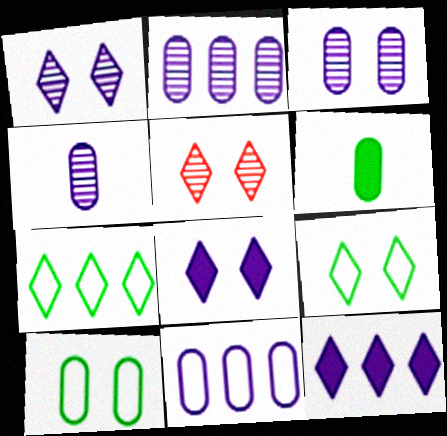[[2, 3, 4], 
[5, 8, 9]]